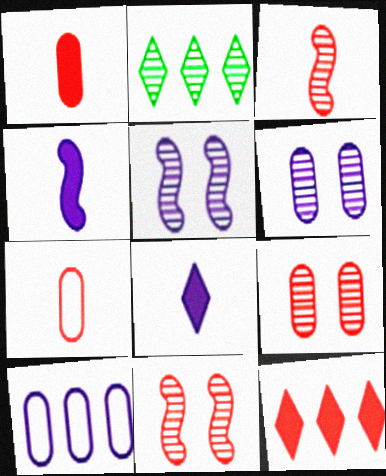[[2, 3, 6], 
[5, 8, 10], 
[7, 11, 12]]